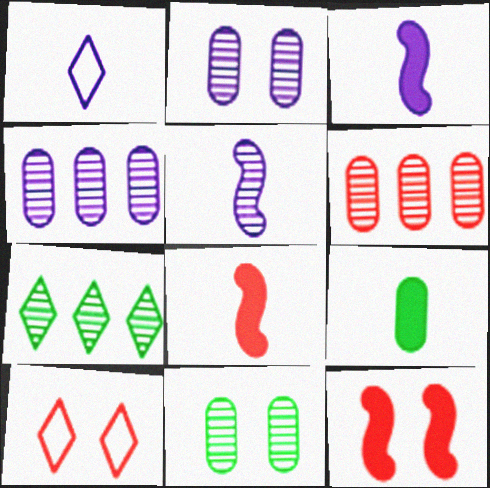[[6, 8, 10]]